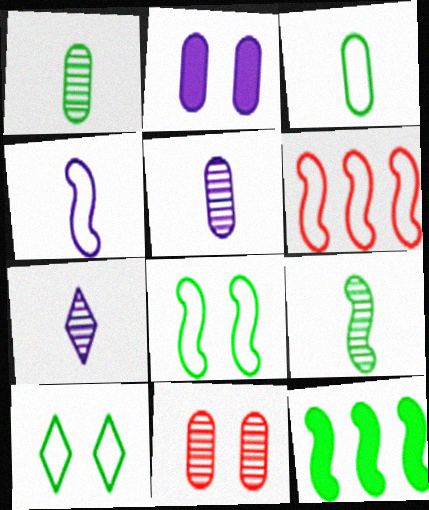[[1, 10, 12], 
[4, 6, 8], 
[8, 9, 12]]